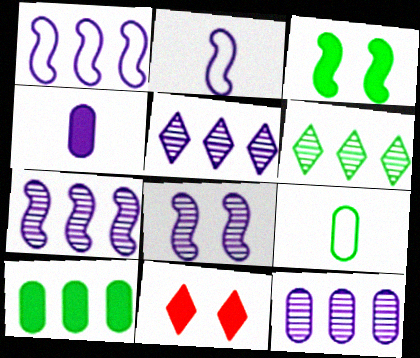[[3, 6, 9], 
[5, 7, 12], 
[7, 9, 11]]